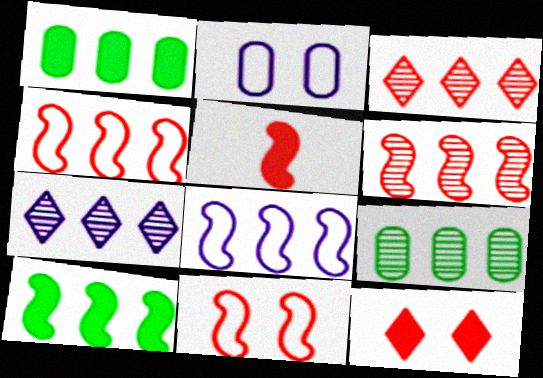[[1, 3, 8], 
[1, 4, 7], 
[5, 6, 11], 
[6, 7, 9], 
[6, 8, 10]]